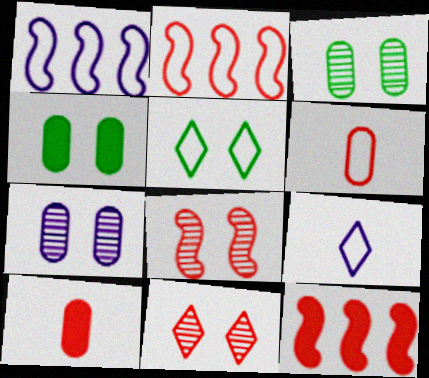[[1, 5, 6], 
[2, 10, 11], 
[3, 9, 12], 
[6, 11, 12]]